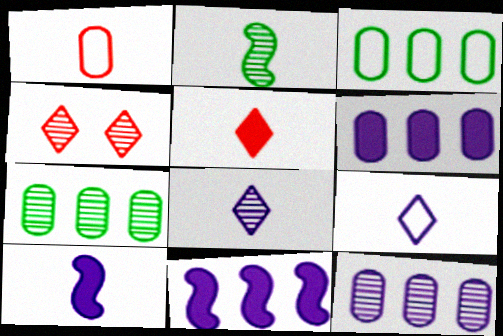[[2, 4, 12], 
[3, 4, 10]]